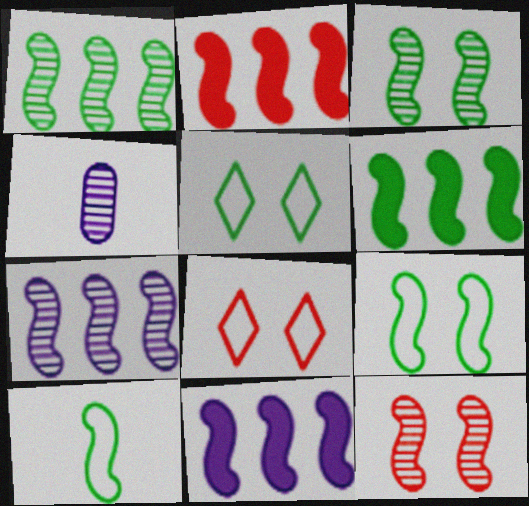[[2, 4, 5], 
[2, 6, 11], 
[3, 6, 10], 
[4, 6, 8], 
[10, 11, 12]]